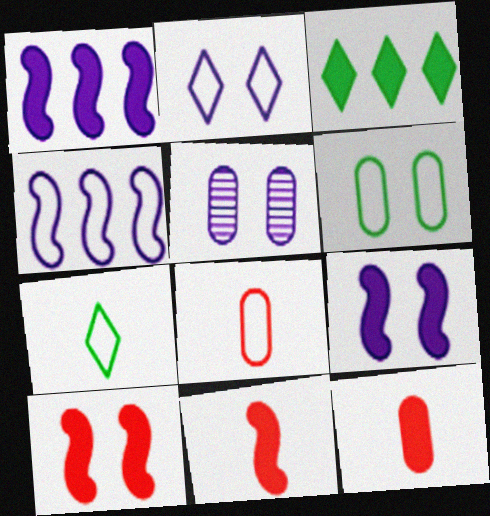[[2, 5, 9], 
[3, 9, 12]]